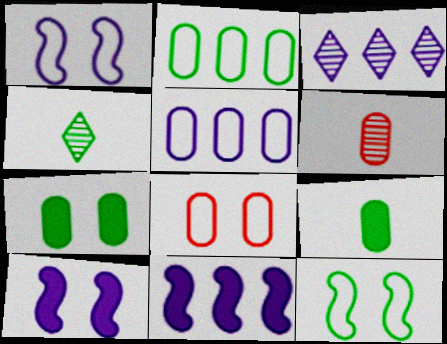[[3, 5, 11], 
[4, 8, 11], 
[5, 6, 7]]